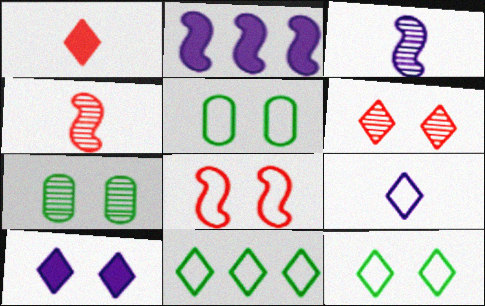[[6, 10, 12], 
[7, 8, 10]]